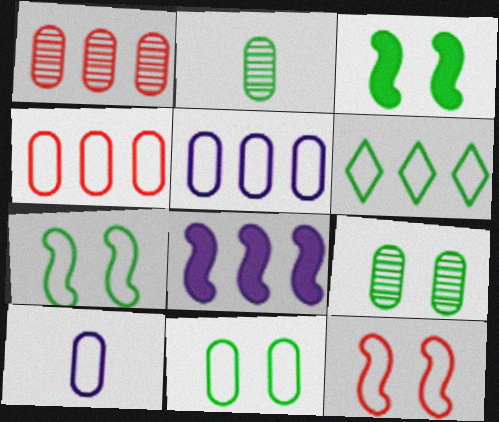[[1, 6, 8], 
[2, 3, 6], 
[4, 10, 11], 
[6, 10, 12]]